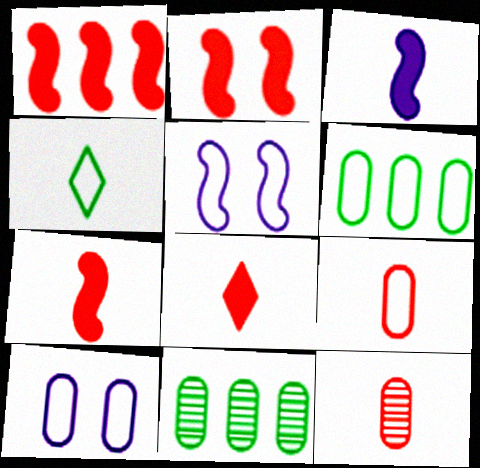[[1, 2, 7], 
[3, 4, 12], 
[5, 8, 11], 
[6, 9, 10]]